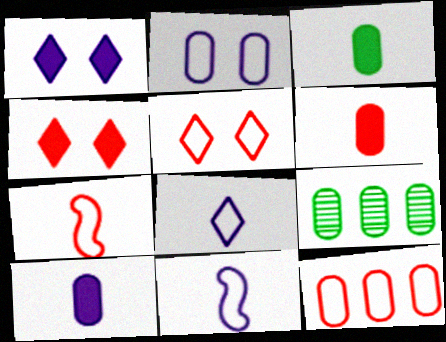[[1, 7, 9], 
[2, 6, 9], 
[3, 6, 10], 
[4, 9, 11], 
[5, 7, 12]]